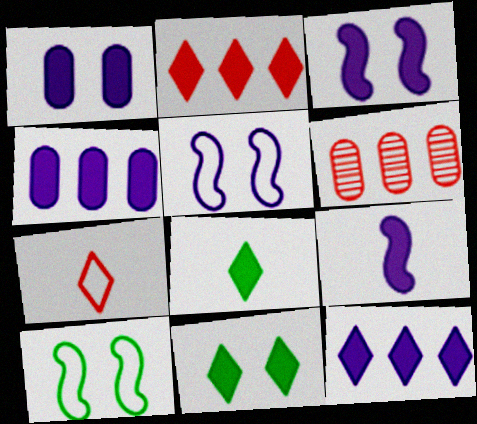[[1, 9, 12], 
[5, 6, 8]]